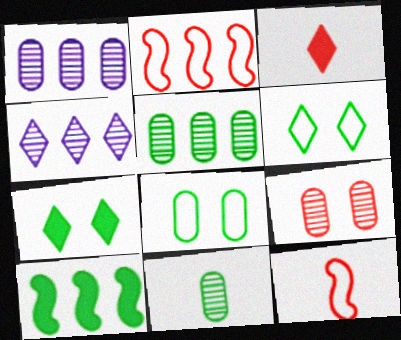[[1, 7, 12], 
[1, 9, 11], 
[2, 3, 9], 
[3, 4, 6], 
[6, 10, 11]]